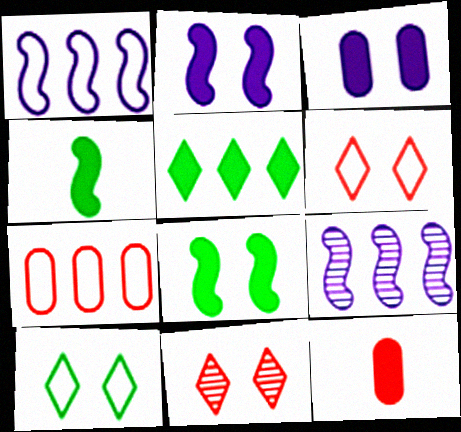[[2, 5, 12], 
[5, 7, 9], 
[9, 10, 12]]